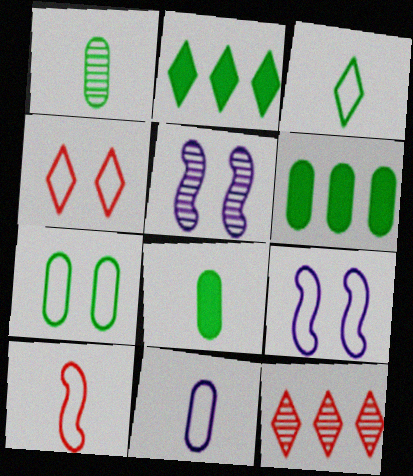[[1, 5, 12], 
[1, 6, 7], 
[3, 10, 11], 
[4, 7, 9], 
[8, 9, 12]]